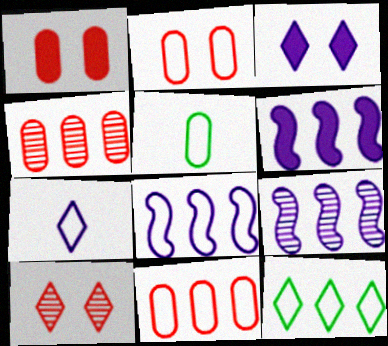[[4, 6, 12], 
[5, 6, 10], 
[6, 8, 9], 
[8, 11, 12]]